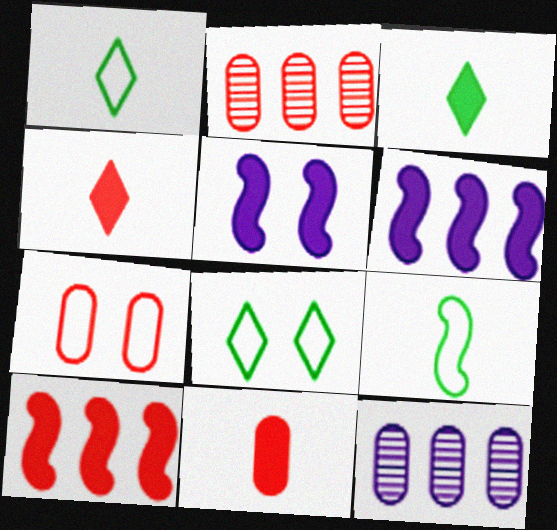[[1, 2, 5], 
[2, 7, 11]]